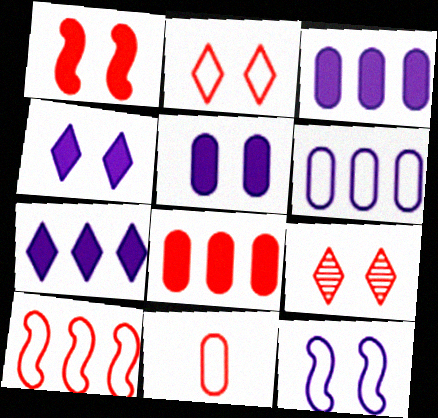[[2, 10, 11]]